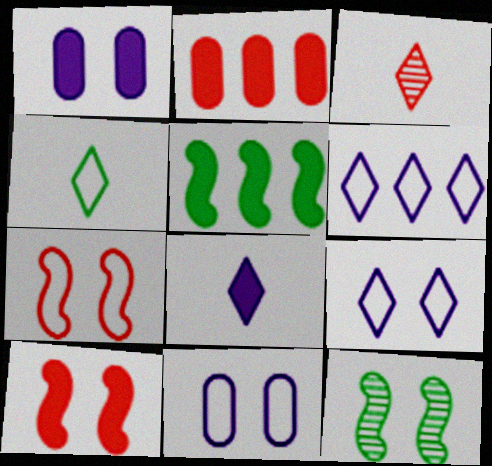[[2, 3, 7], 
[3, 4, 8], 
[3, 5, 11]]